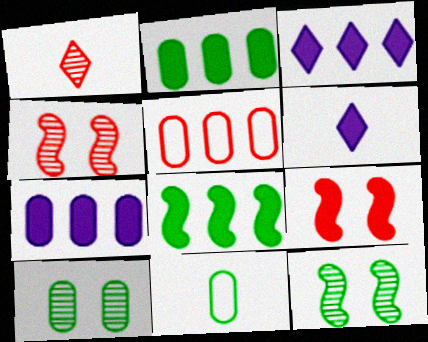[[1, 5, 9], 
[2, 6, 9], 
[2, 10, 11], 
[3, 4, 11], 
[5, 6, 12]]